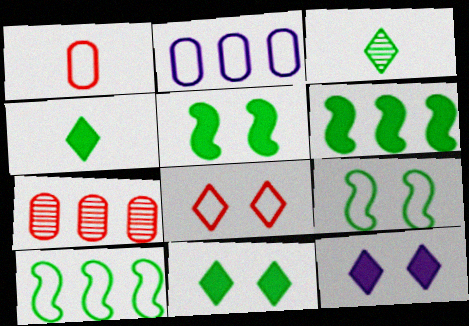[]